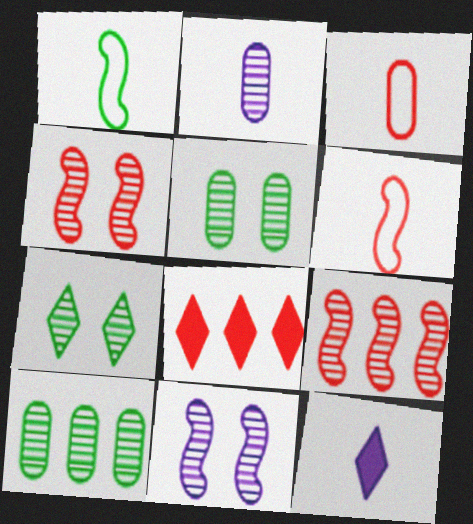[[2, 7, 9], 
[3, 4, 8]]